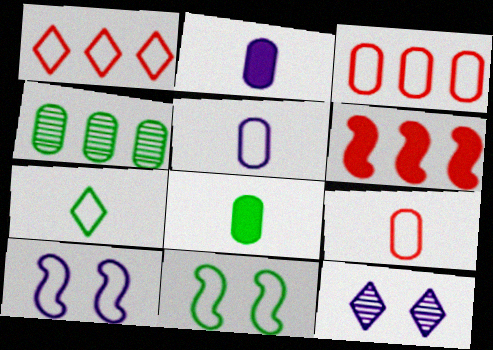[[1, 5, 11], 
[3, 7, 10]]